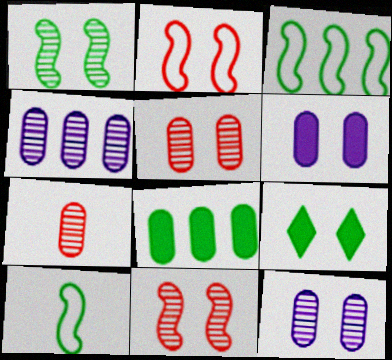[[2, 9, 12]]